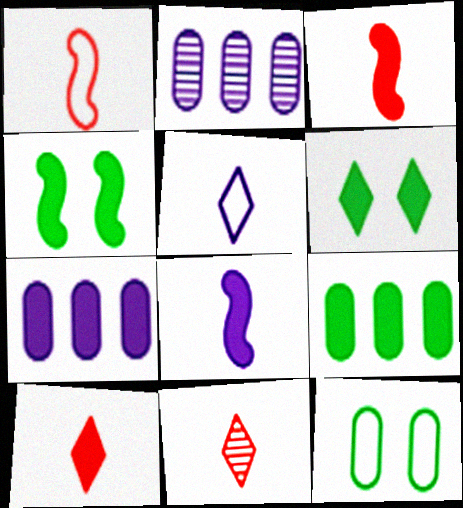[[1, 2, 6], 
[3, 6, 7], 
[4, 7, 10]]